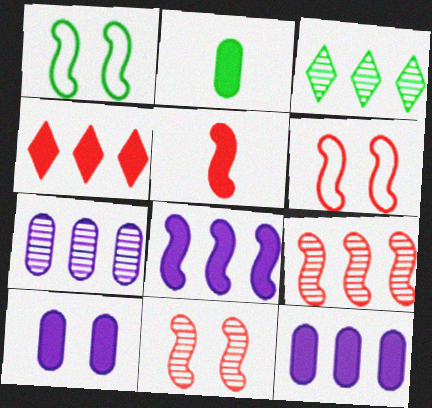[[1, 2, 3], 
[3, 7, 9], 
[5, 6, 9]]